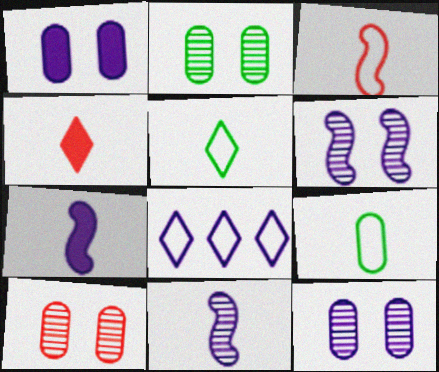[[1, 8, 11], 
[2, 10, 12], 
[4, 9, 11], 
[7, 8, 12]]